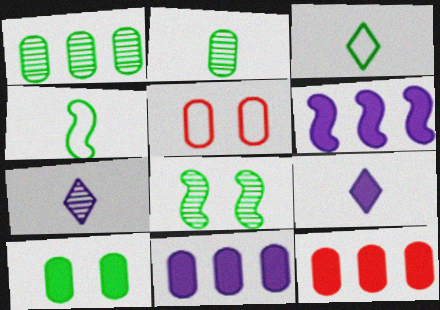[[2, 5, 11]]